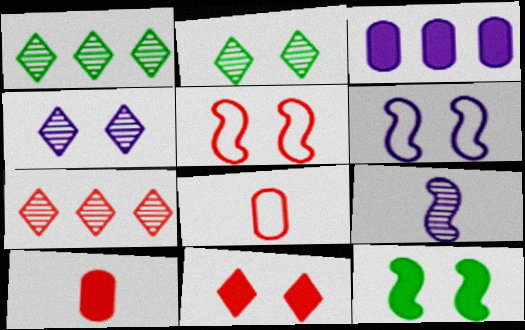[[1, 6, 10], 
[5, 7, 10]]